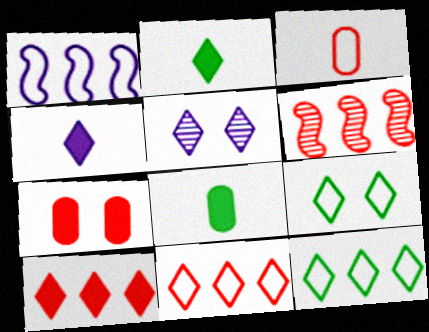[[1, 3, 9], 
[2, 5, 11]]